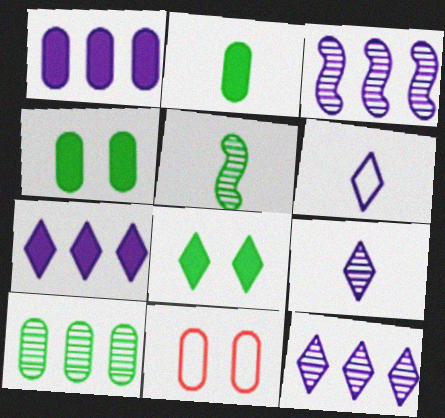[[5, 7, 11]]